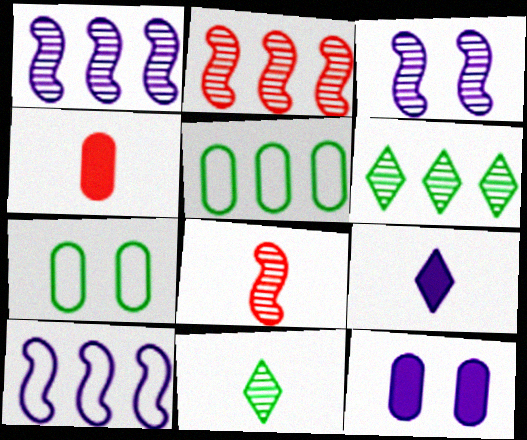[[2, 7, 9]]